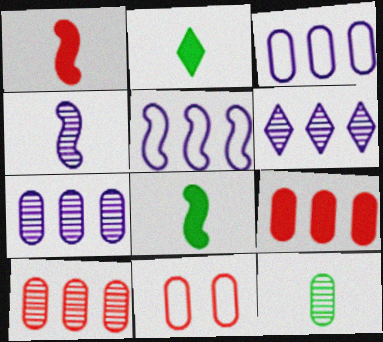[[6, 8, 11]]